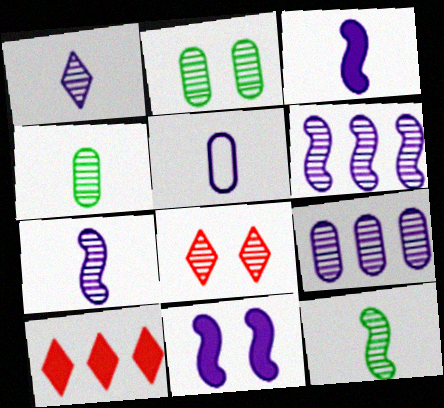[[1, 3, 5], 
[4, 6, 8], 
[8, 9, 12]]